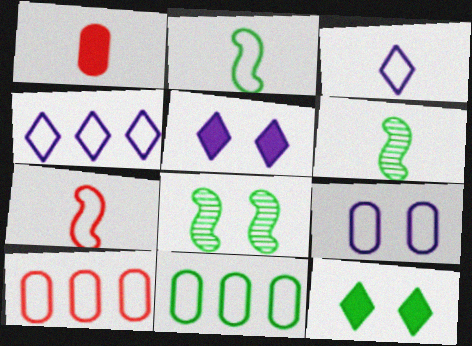[[1, 3, 6], 
[1, 4, 8], 
[5, 6, 10], 
[6, 11, 12]]